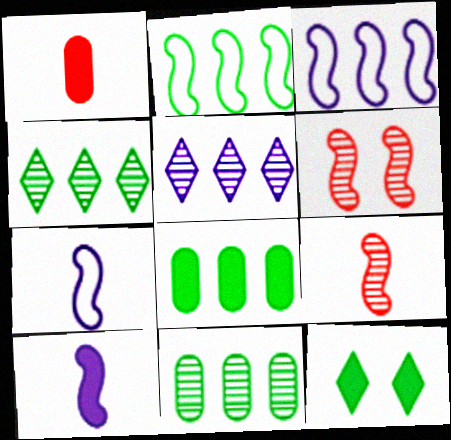[[2, 4, 8], 
[2, 6, 10]]